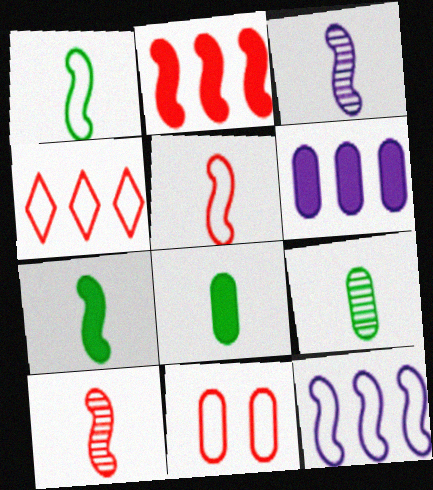[[3, 5, 7], 
[4, 5, 11], 
[6, 9, 11]]